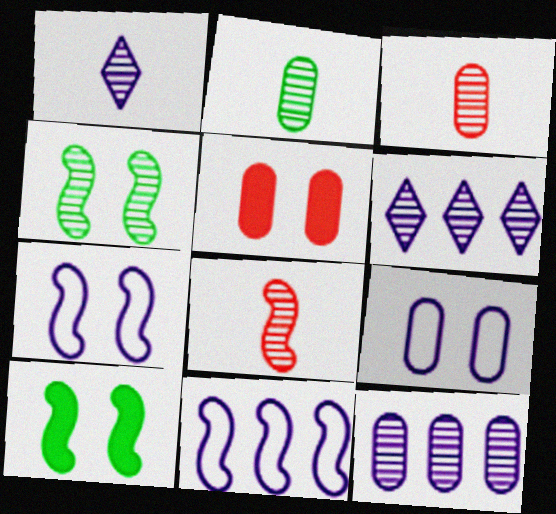[[1, 2, 8], 
[3, 4, 6], 
[8, 10, 11]]